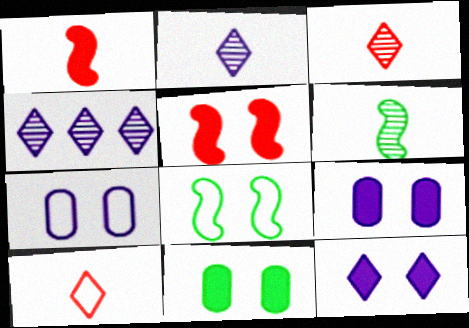[[5, 11, 12]]